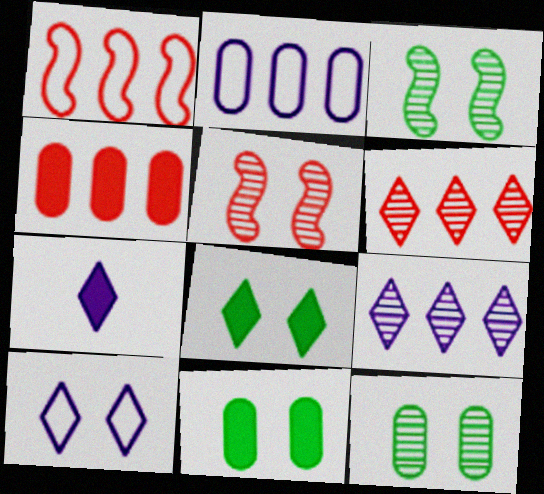[[1, 4, 6], 
[1, 7, 12], 
[5, 10, 11], 
[7, 9, 10]]